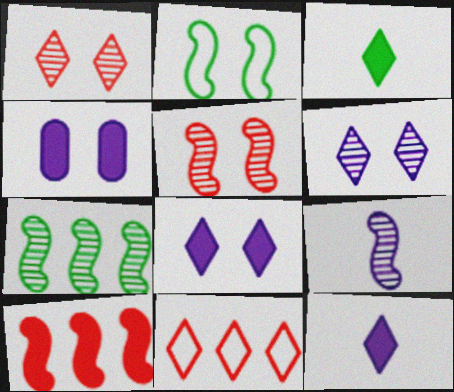[[1, 2, 4], 
[2, 9, 10], 
[3, 4, 10], 
[3, 6, 11], 
[5, 7, 9]]